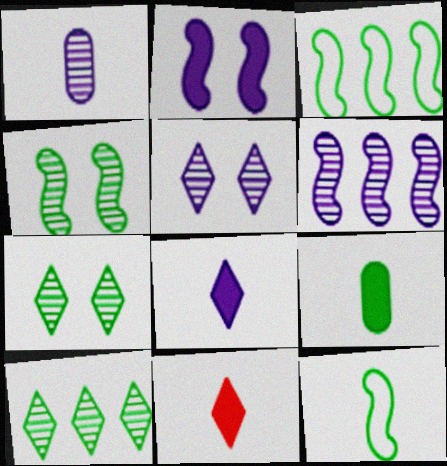[[1, 5, 6], 
[1, 11, 12], 
[3, 7, 9]]